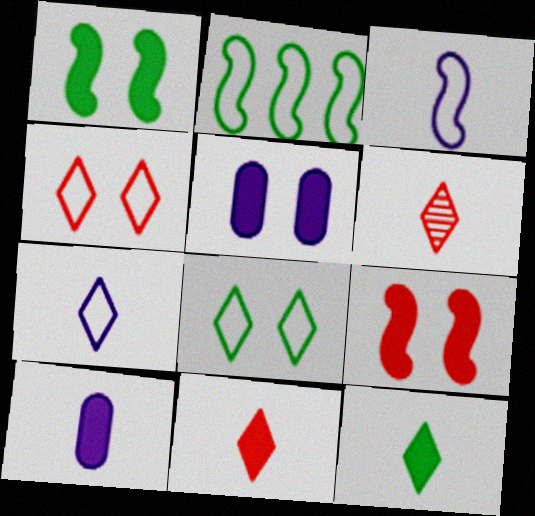[[2, 5, 6], 
[6, 7, 12]]